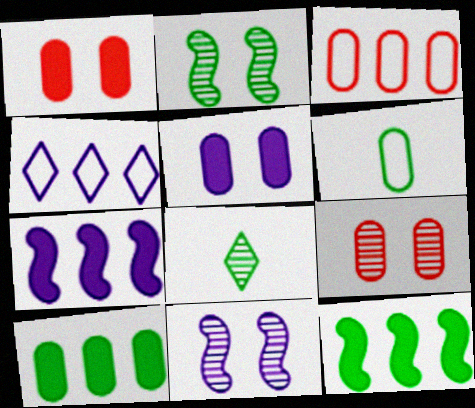[]